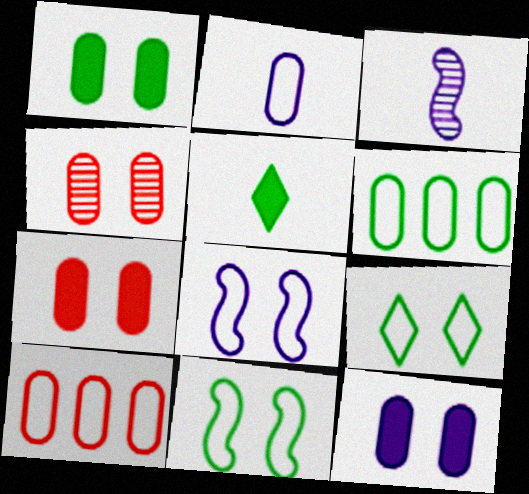[[1, 7, 12]]